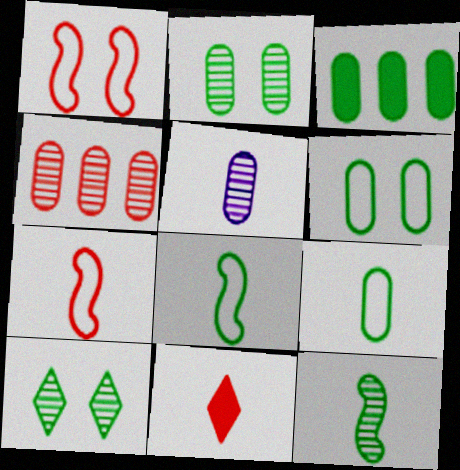[[1, 4, 11], 
[2, 3, 9], 
[2, 4, 5], 
[3, 8, 10], 
[5, 8, 11]]